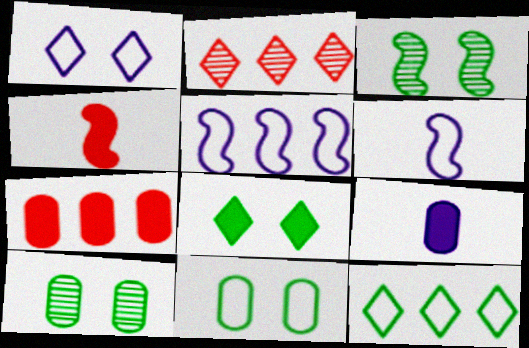[[3, 4, 5], 
[3, 8, 11]]